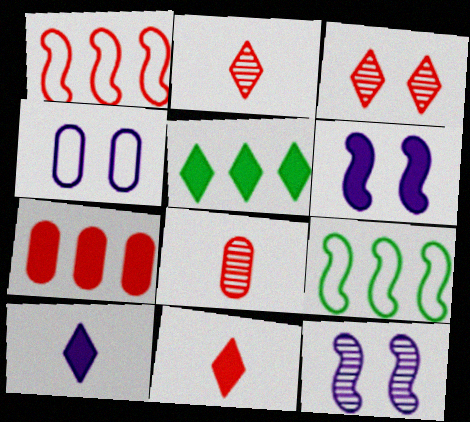[]